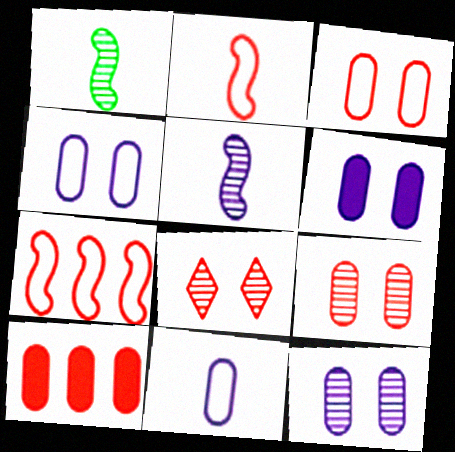[[2, 8, 10], 
[4, 6, 12]]